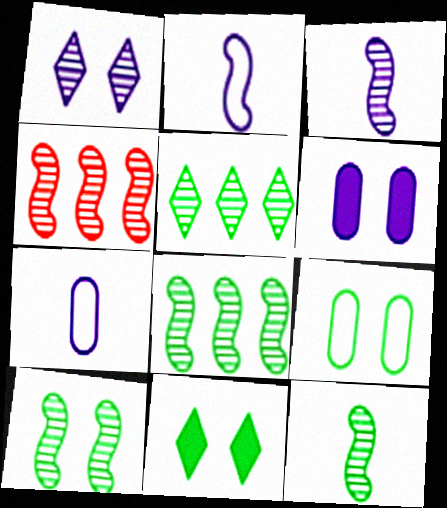[[3, 4, 10], 
[4, 7, 11], 
[8, 10, 12], 
[9, 10, 11]]